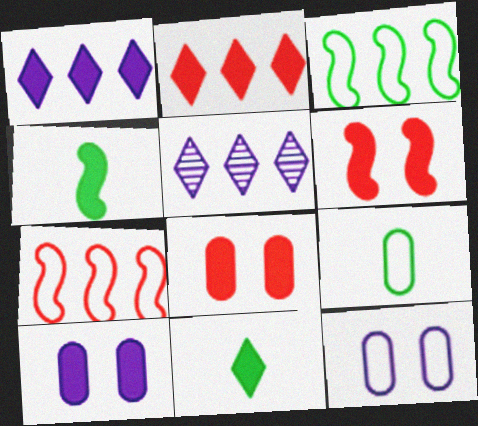[[1, 4, 8], 
[2, 4, 10], 
[5, 6, 9]]